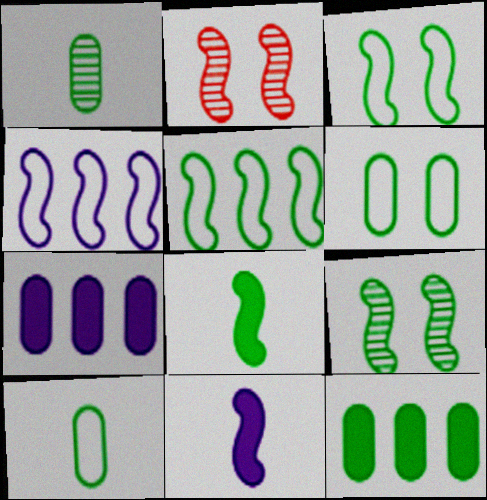[[1, 6, 12], 
[2, 4, 8], 
[2, 5, 11], 
[5, 8, 9]]